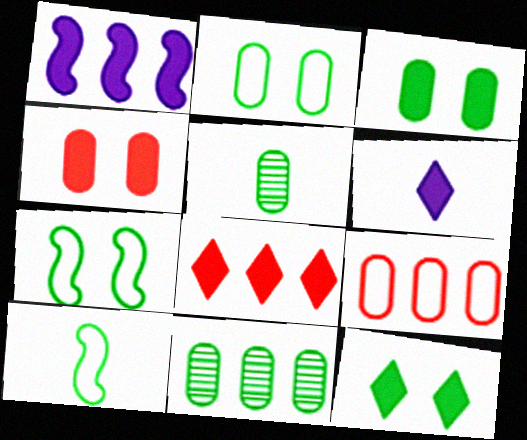[[6, 8, 12], 
[10, 11, 12]]